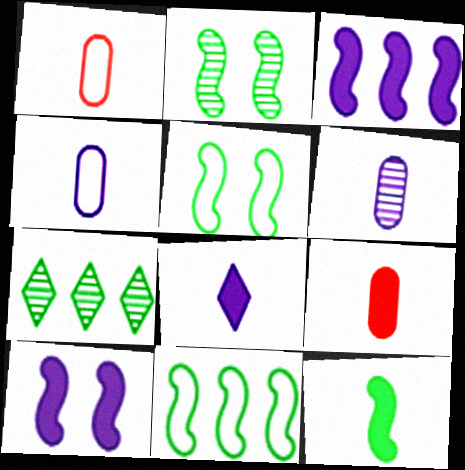[[1, 7, 10], 
[2, 11, 12], 
[8, 9, 12]]